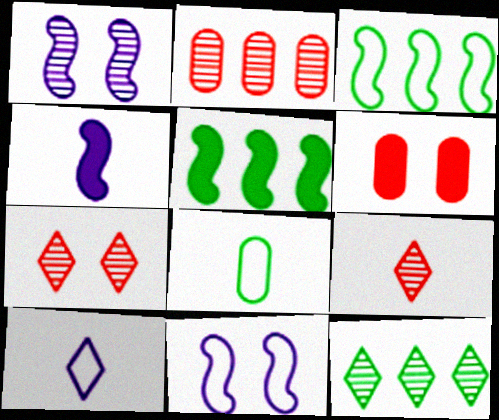[[4, 8, 9]]